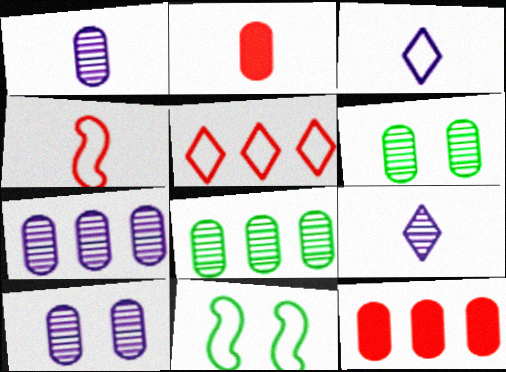[[1, 7, 10], 
[9, 11, 12]]